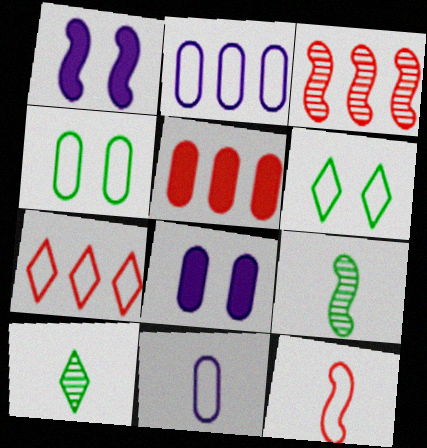[[2, 6, 12], 
[3, 5, 7], 
[7, 8, 9]]